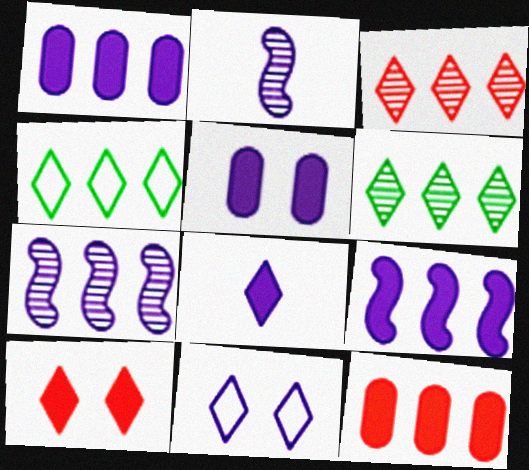[[1, 2, 11], 
[4, 7, 12], 
[5, 8, 9]]